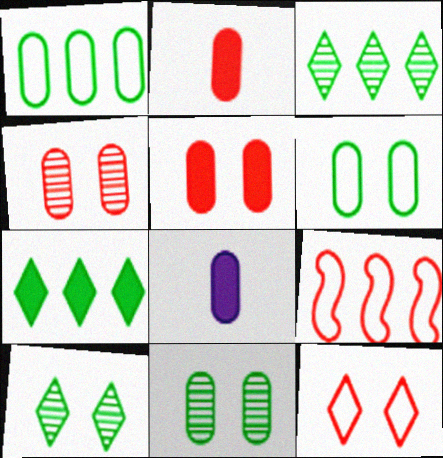[[1, 4, 8], 
[8, 9, 10]]